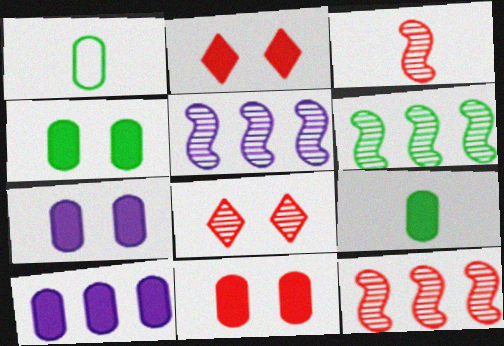[[1, 2, 5], 
[4, 7, 11], 
[5, 6, 12], 
[9, 10, 11]]